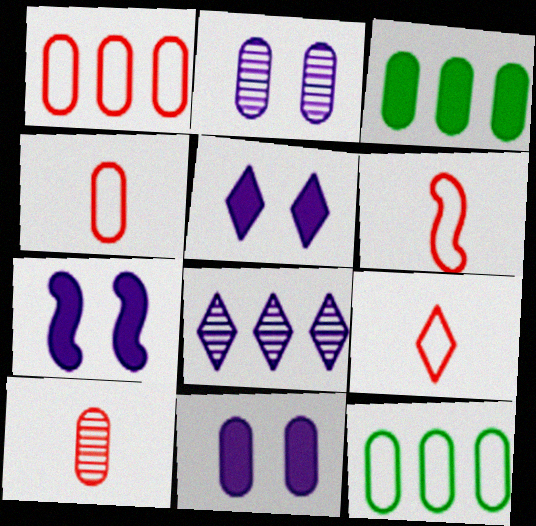[[2, 3, 4], 
[4, 6, 9], 
[5, 7, 11], 
[10, 11, 12]]